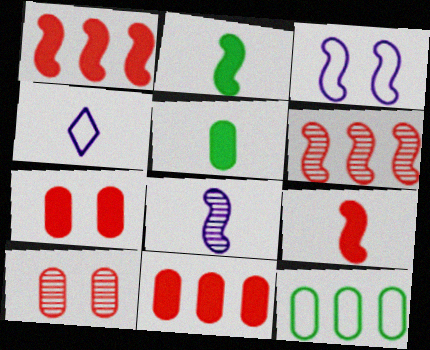[[2, 3, 6]]